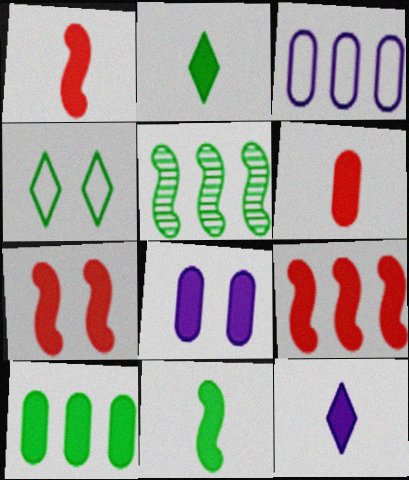[[1, 7, 9], 
[2, 8, 9], 
[6, 8, 10], 
[6, 11, 12], 
[7, 10, 12]]